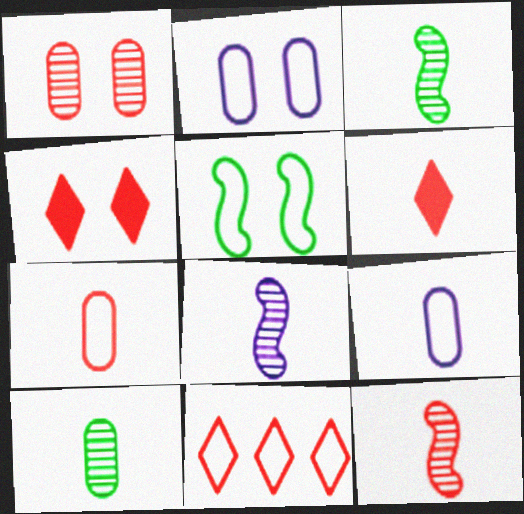[[3, 6, 9], 
[3, 8, 12], 
[5, 9, 11], 
[6, 7, 12]]